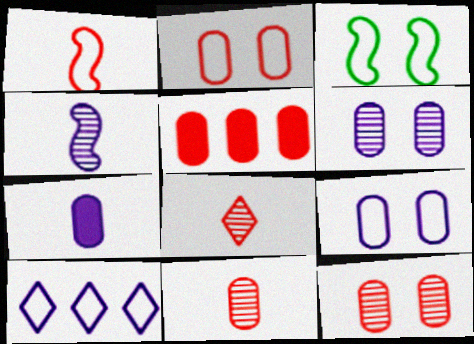[[2, 5, 11]]